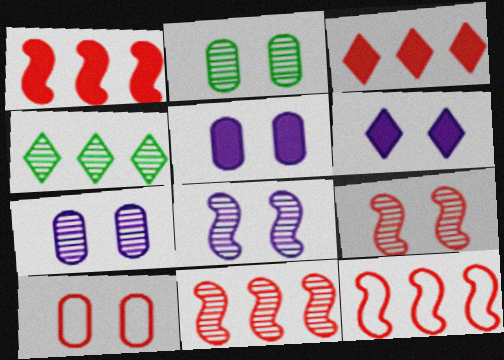[[1, 11, 12], 
[2, 5, 10]]